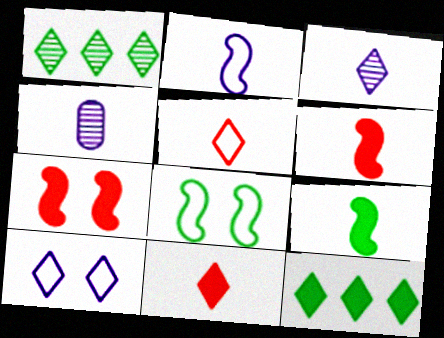[[1, 10, 11], 
[4, 5, 9]]